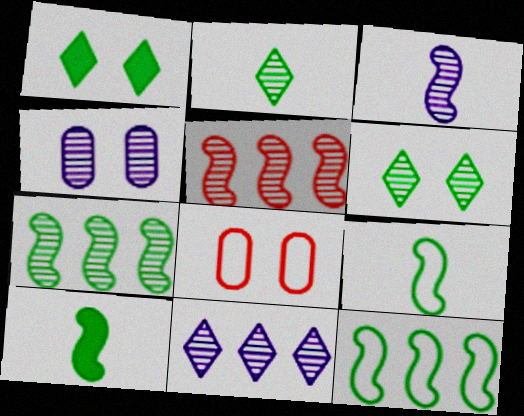[[2, 4, 5], 
[3, 4, 11], 
[8, 10, 11]]